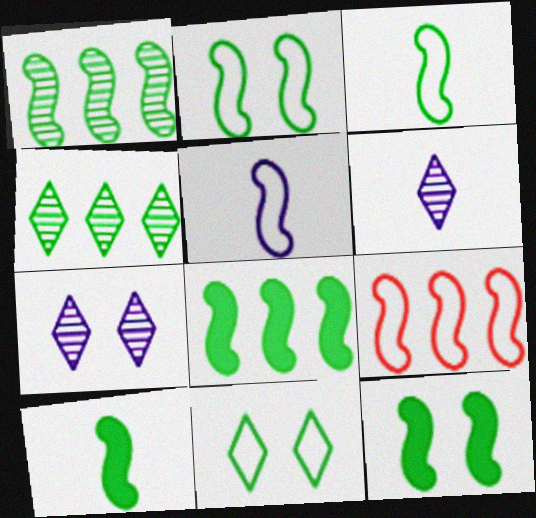[[1, 2, 10], 
[1, 3, 12], 
[2, 5, 9], 
[8, 10, 12]]